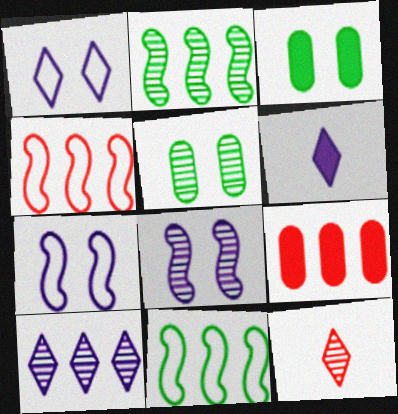[[1, 6, 10], 
[4, 5, 6], 
[9, 10, 11]]